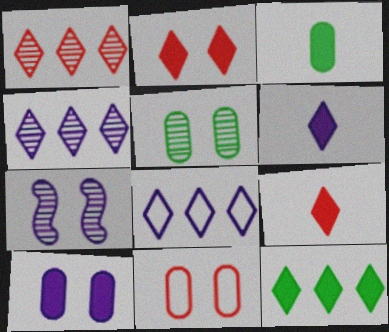[[1, 8, 12], 
[2, 6, 12], 
[5, 10, 11]]